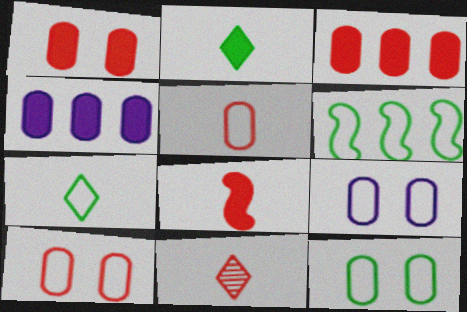[[5, 8, 11], 
[6, 7, 12], 
[9, 10, 12]]